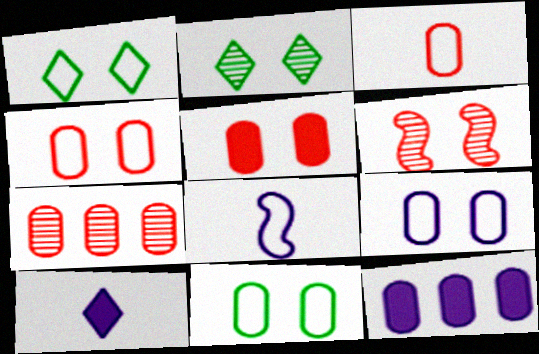[[3, 5, 7], 
[4, 9, 11]]